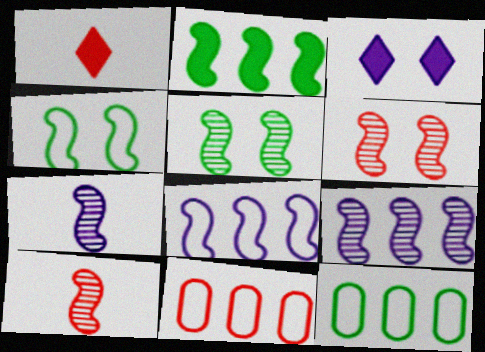[[1, 6, 11], 
[3, 10, 12], 
[5, 9, 10]]